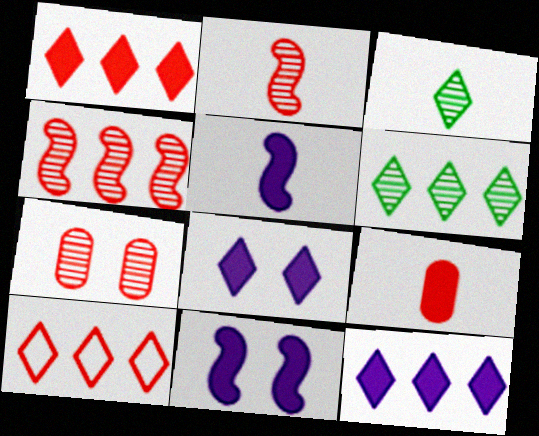[[3, 8, 10], 
[6, 10, 12]]